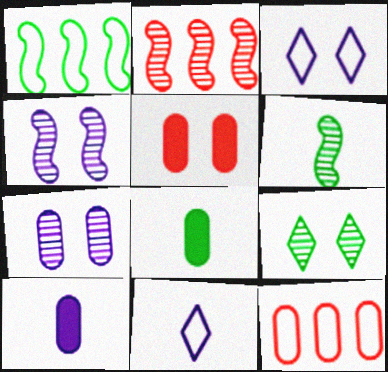[[1, 8, 9], 
[2, 3, 8], 
[2, 4, 6], 
[7, 8, 12]]